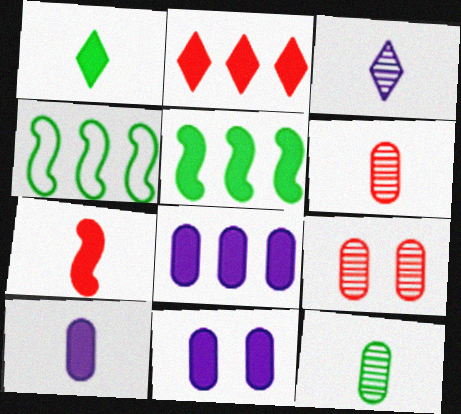[[1, 7, 10], 
[2, 5, 8], 
[8, 10, 11]]